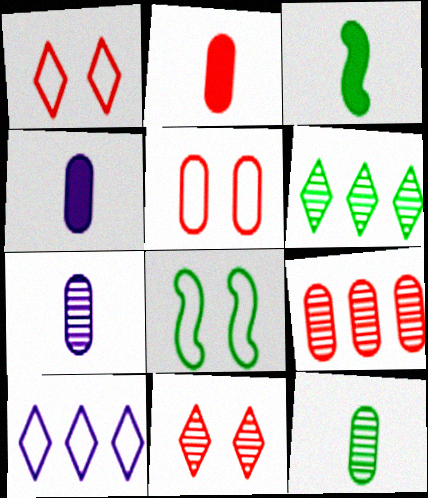[[2, 5, 9]]